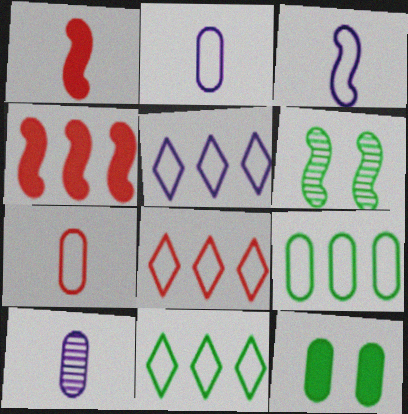[[3, 4, 6], 
[5, 8, 11]]